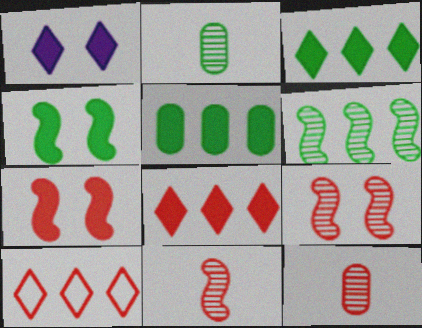[[7, 10, 12]]